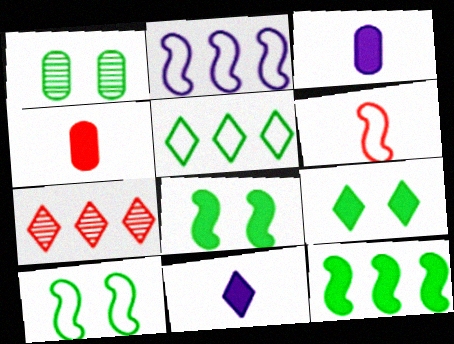[[1, 9, 10], 
[2, 6, 10], 
[3, 7, 10]]